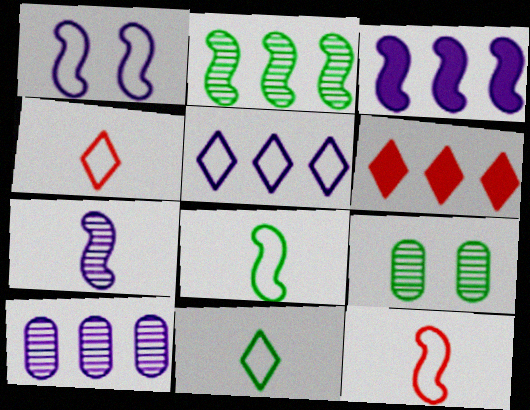[[1, 3, 7], 
[3, 4, 9], 
[3, 5, 10]]